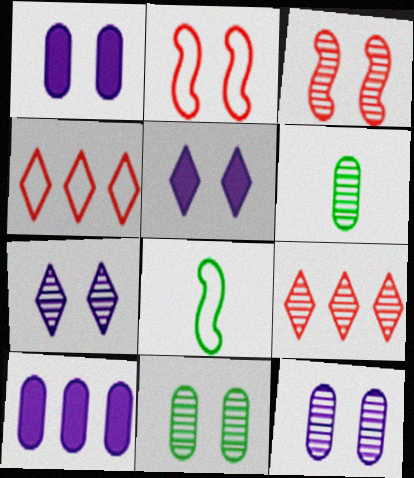[[1, 8, 9], 
[2, 5, 11], 
[3, 7, 11]]